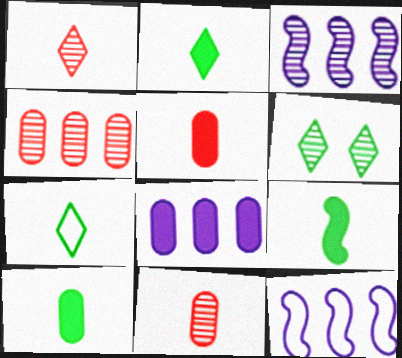[[2, 9, 10], 
[3, 6, 11], 
[5, 6, 12]]